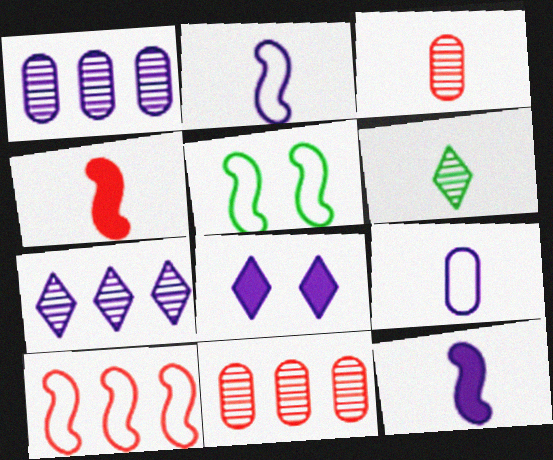[[1, 2, 8], 
[2, 5, 10], 
[4, 6, 9]]